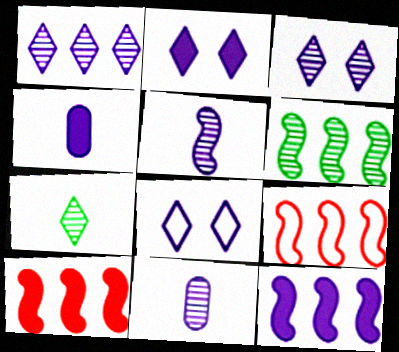[[2, 3, 8], 
[2, 4, 12], 
[6, 9, 12], 
[8, 11, 12]]